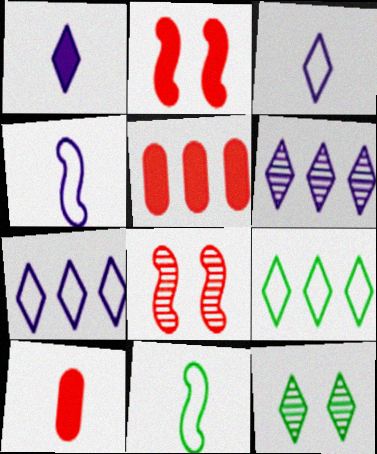[[4, 5, 12]]